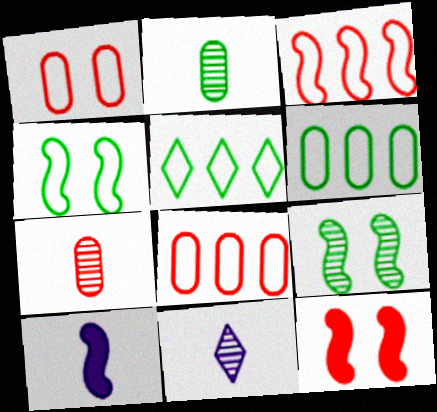[[3, 9, 10], 
[6, 11, 12]]